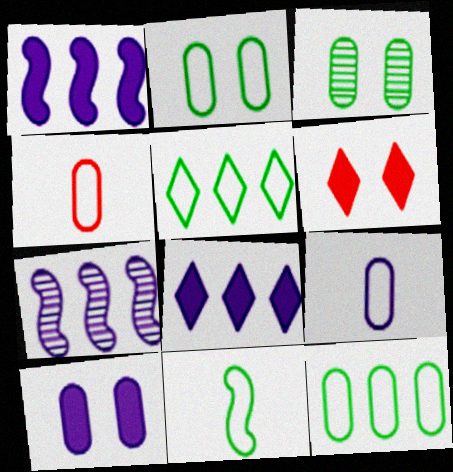[[2, 5, 11]]